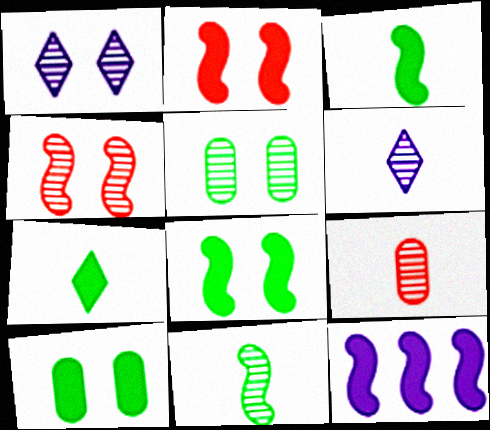[[1, 4, 5], 
[2, 3, 12], 
[6, 9, 11]]